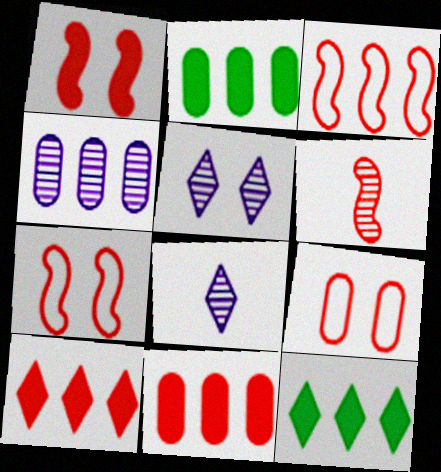[[1, 3, 6], 
[2, 7, 8], 
[3, 4, 12], 
[6, 9, 10]]